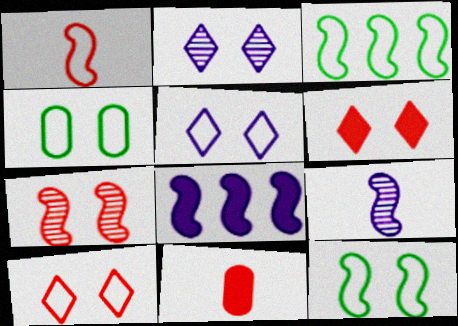[[2, 3, 11]]